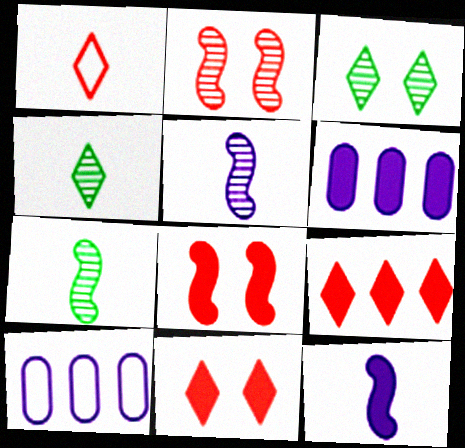[[4, 8, 10], 
[7, 10, 11]]